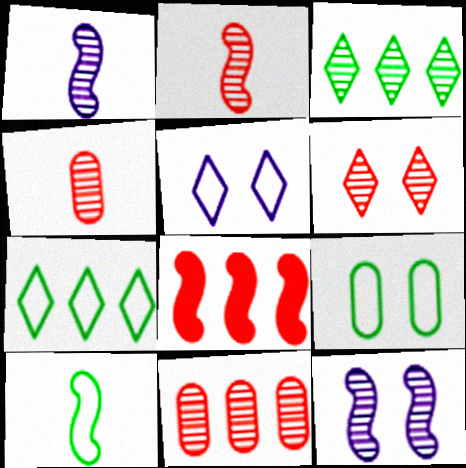[[2, 6, 11], 
[3, 4, 12], 
[7, 9, 10], 
[8, 10, 12]]